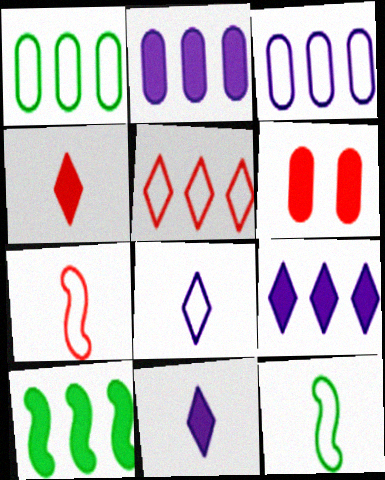[[6, 10, 11]]